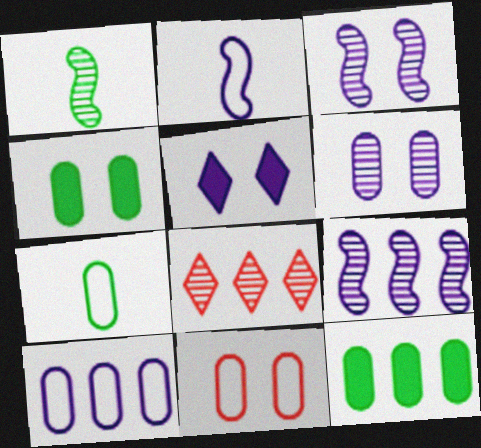[[1, 6, 8], 
[2, 4, 8], 
[4, 6, 11], 
[7, 10, 11]]